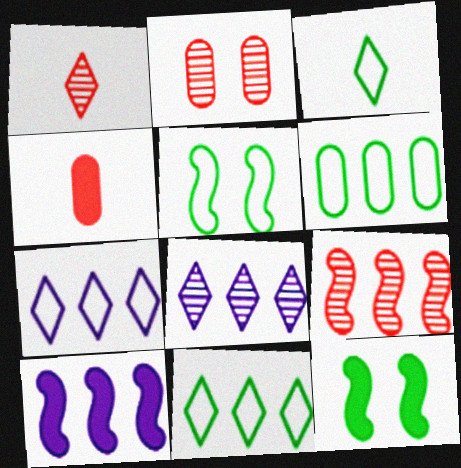[[1, 2, 9], 
[2, 3, 10], 
[3, 5, 6], 
[4, 5, 8]]